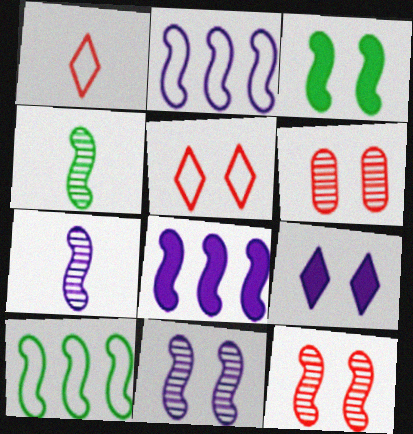[[3, 4, 10]]